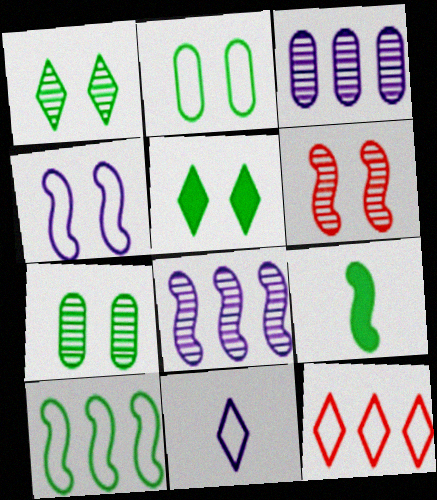[]